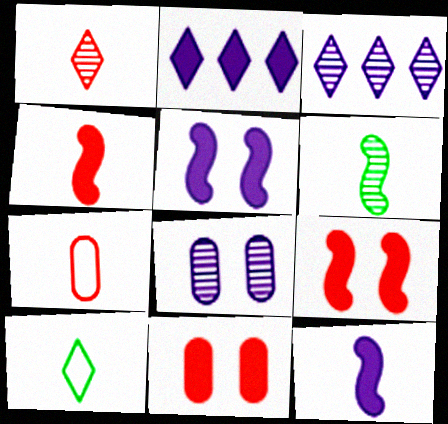[[1, 4, 7]]